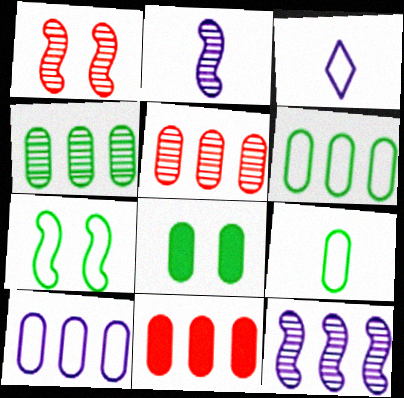[[4, 8, 9], 
[4, 10, 11]]